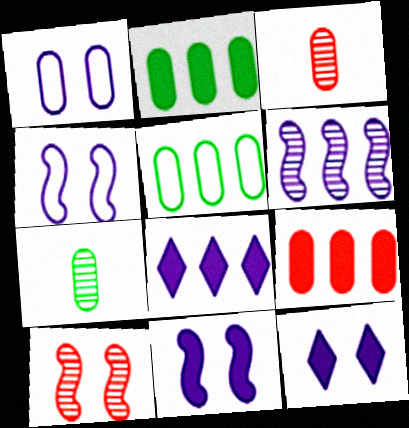[[1, 2, 3], 
[1, 7, 9]]